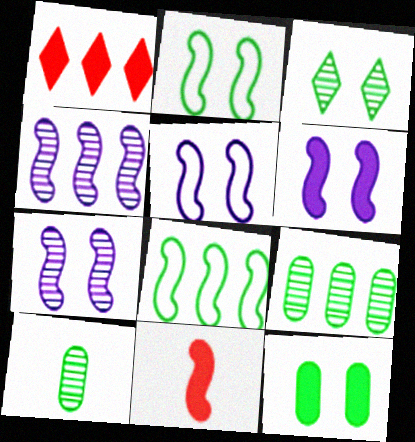[[1, 5, 10], 
[2, 3, 12], 
[2, 4, 11], 
[5, 6, 7], 
[7, 8, 11]]